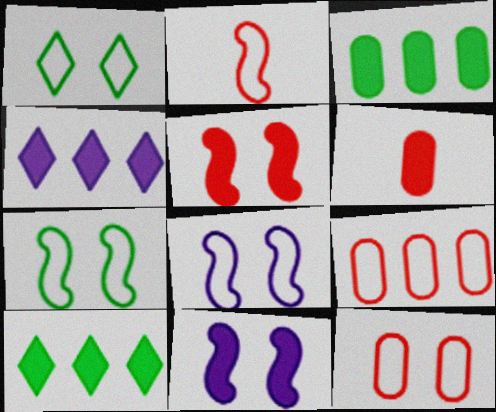[[1, 8, 12], 
[6, 10, 11]]